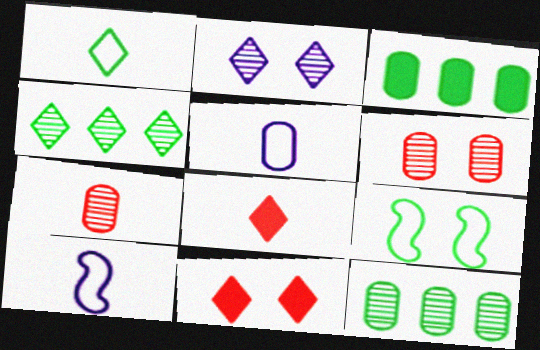[[3, 5, 6], 
[10, 11, 12]]